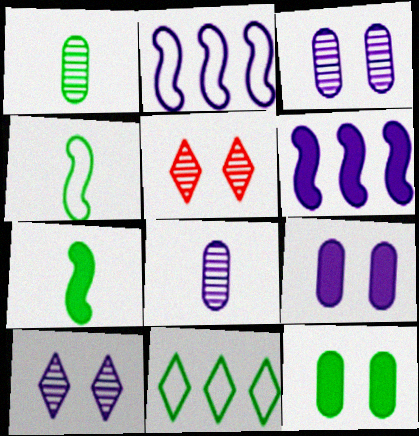[]